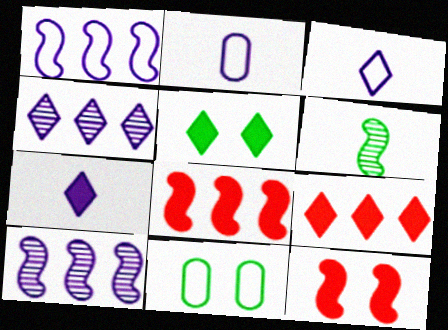[[1, 6, 12], 
[5, 7, 9]]